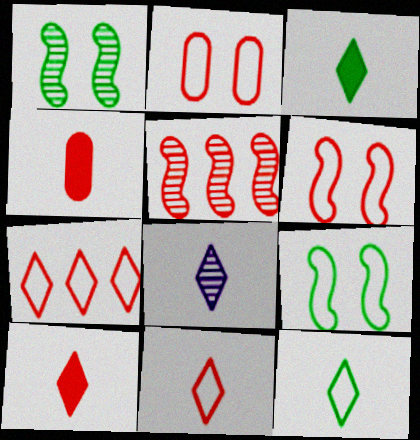[[2, 5, 10], 
[3, 8, 11], 
[8, 10, 12]]